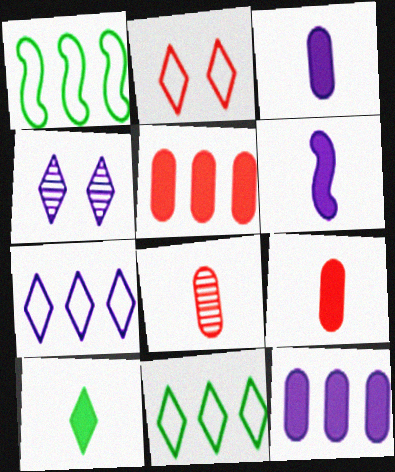[[1, 4, 9], 
[6, 9, 10]]